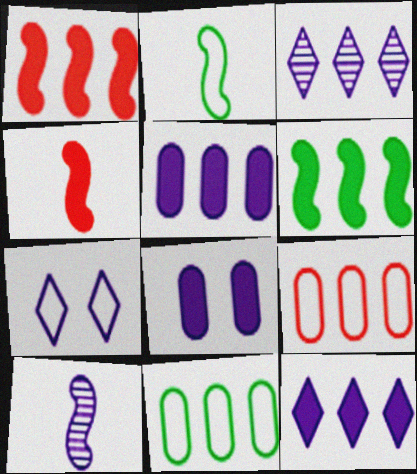[[1, 3, 11], 
[2, 4, 10], 
[2, 7, 9], 
[3, 6, 9], 
[5, 7, 10]]